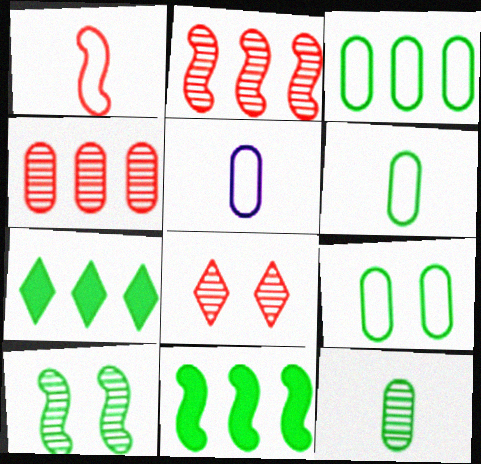[[3, 6, 9], 
[5, 8, 11], 
[6, 7, 10]]